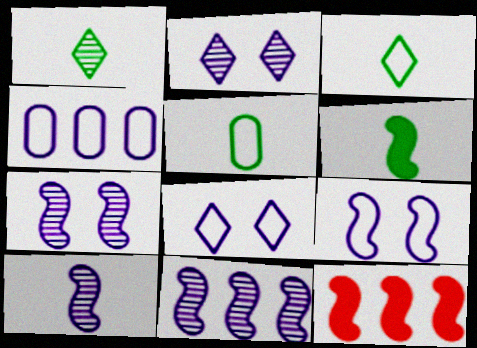[[1, 5, 6], 
[2, 5, 12], 
[7, 10, 11]]